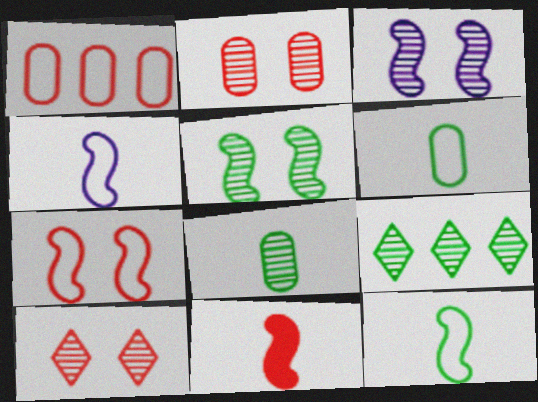[[1, 10, 11], 
[5, 8, 9]]